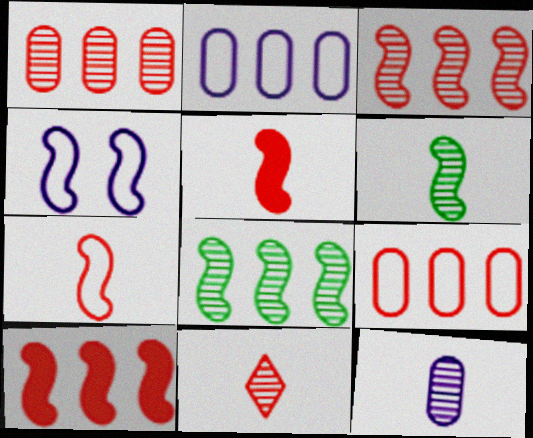[[4, 5, 8], 
[4, 6, 10], 
[6, 11, 12]]